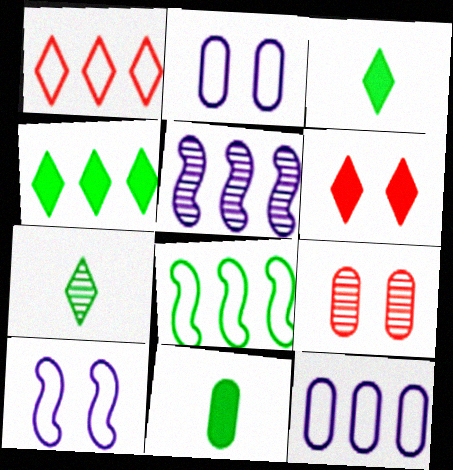[[1, 8, 12], 
[5, 7, 9], 
[9, 11, 12]]